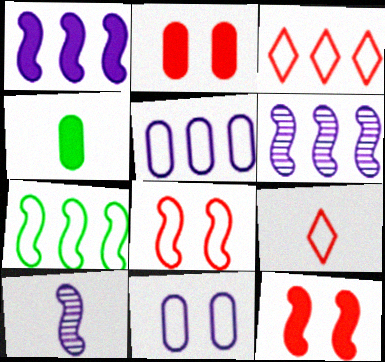[[3, 5, 7], 
[4, 9, 10], 
[7, 9, 11], 
[7, 10, 12]]